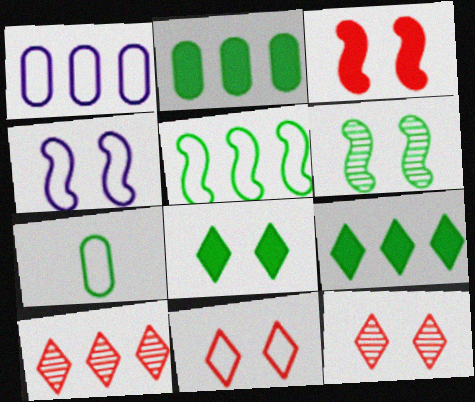[[3, 4, 6], 
[6, 7, 9]]